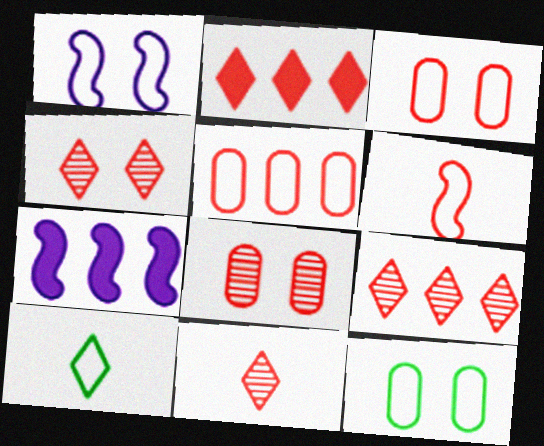[[1, 5, 10], 
[2, 6, 8], 
[4, 9, 11], 
[7, 8, 10], 
[7, 11, 12]]